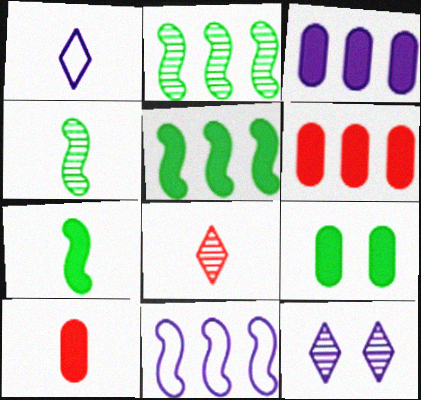[[1, 4, 10], 
[3, 9, 10], 
[8, 9, 11]]